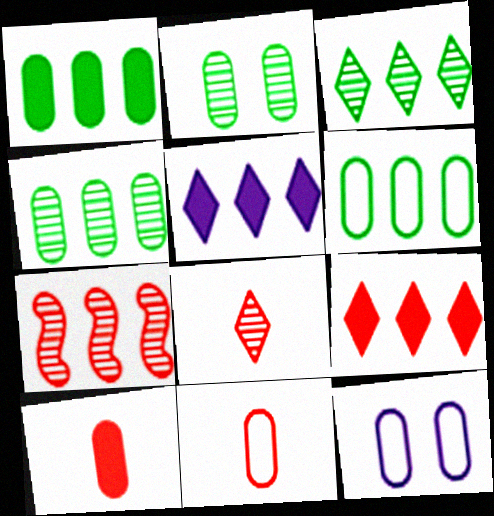[[1, 4, 6], 
[4, 10, 12], 
[5, 6, 7], 
[6, 11, 12]]